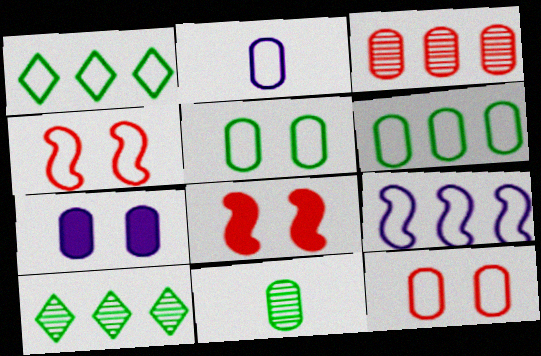[[1, 2, 4], 
[2, 6, 12], 
[2, 8, 10]]